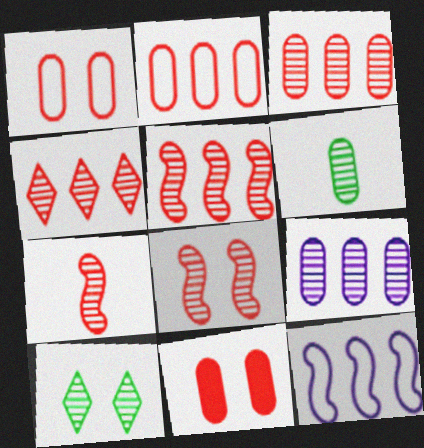[[3, 4, 5], 
[5, 7, 8], 
[7, 9, 10]]